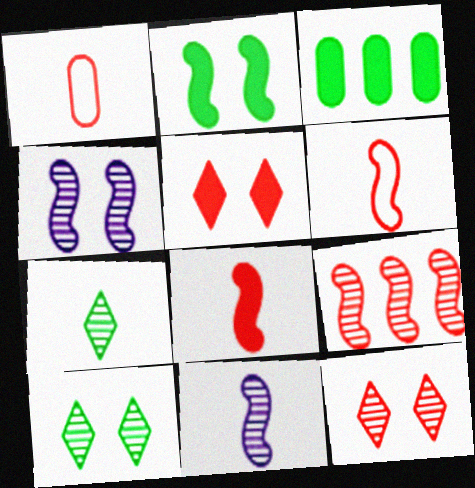[[1, 5, 9]]